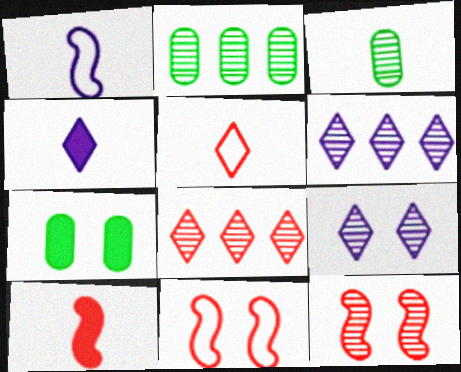[[1, 7, 8], 
[2, 4, 11], 
[3, 6, 12], 
[7, 9, 11]]